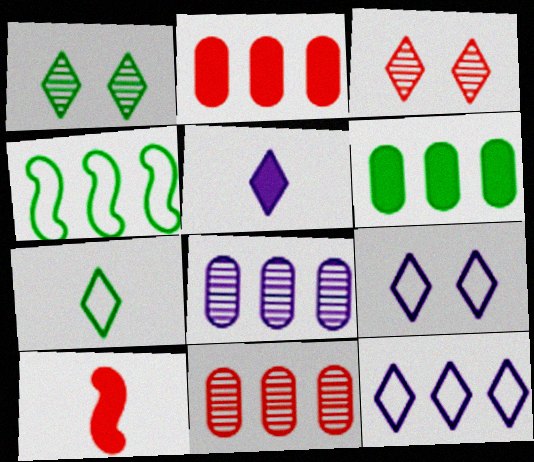[]